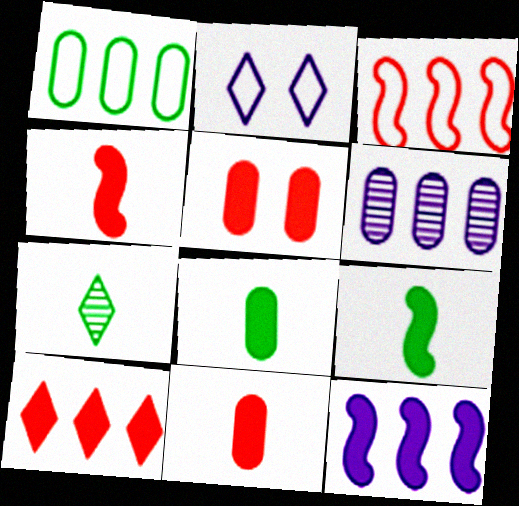[[2, 7, 10], 
[4, 5, 10]]